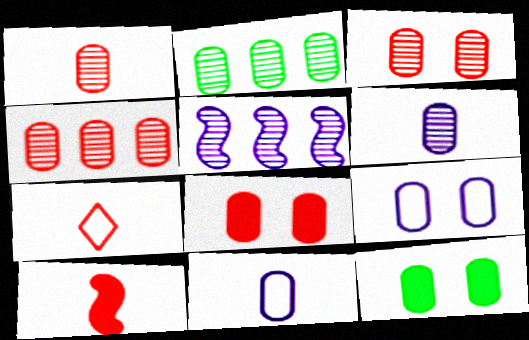[[1, 3, 4], 
[1, 7, 10], 
[2, 3, 6], 
[2, 8, 11], 
[3, 9, 12], 
[4, 11, 12], 
[5, 7, 12]]